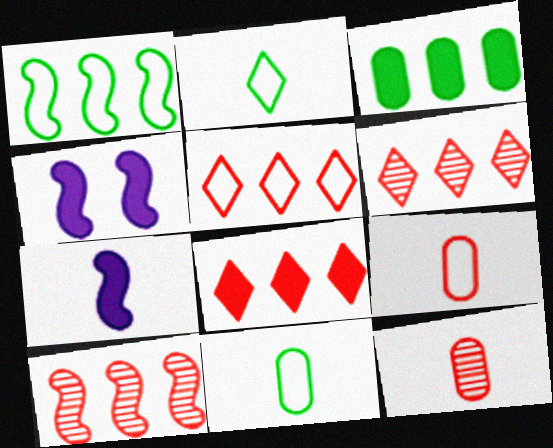[[2, 7, 12], 
[4, 6, 11], 
[5, 6, 8]]